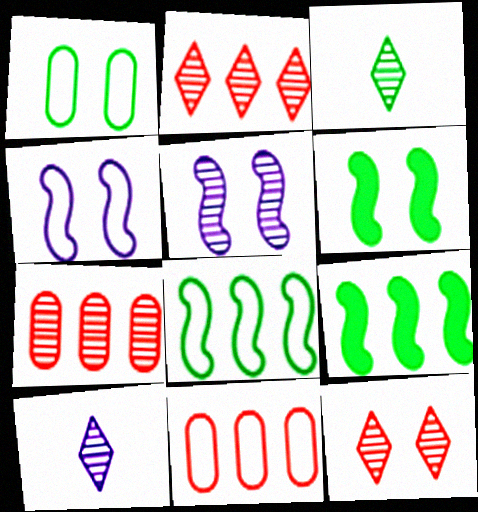[[1, 3, 9], 
[3, 5, 7], 
[6, 10, 11]]